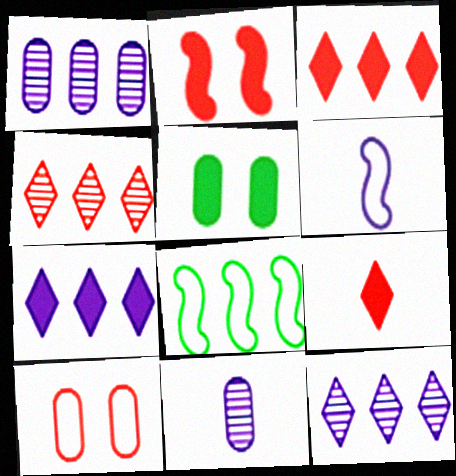[[1, 3, 8], 
[4, 5, 6]]